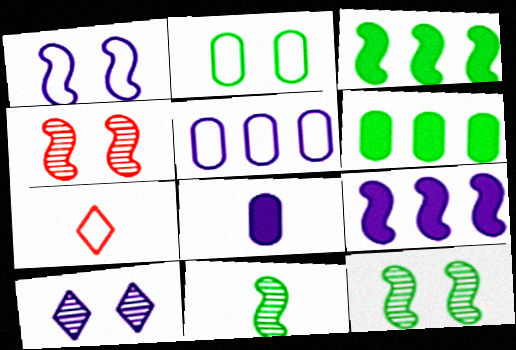[[7, 8, 11]]